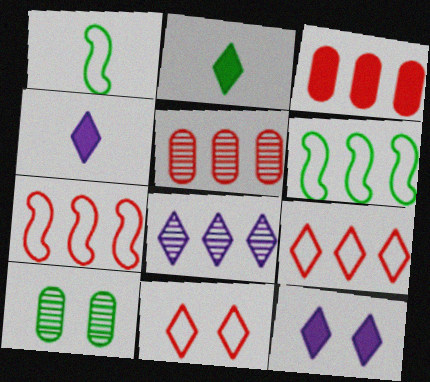[[1, 5, 12], 
[2, 6, 10], 
[2, 8, 11], 
[3, 6, 8], 
[4, 7, 10]]